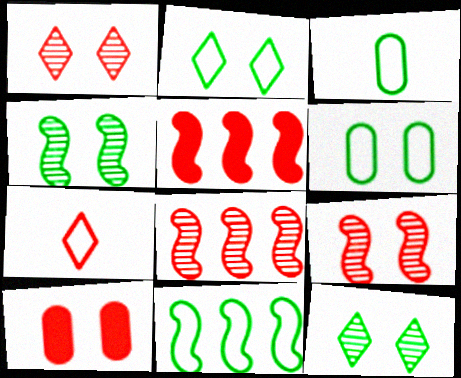[[2, 3, 11], 
[7, 8, 10]]